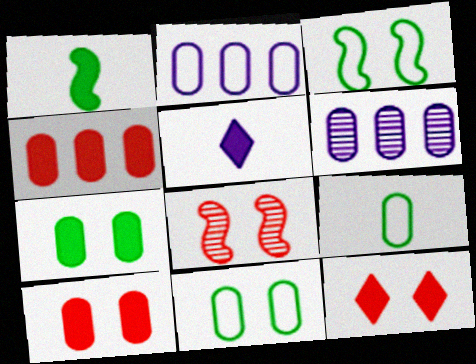[[6, 9, 10]]